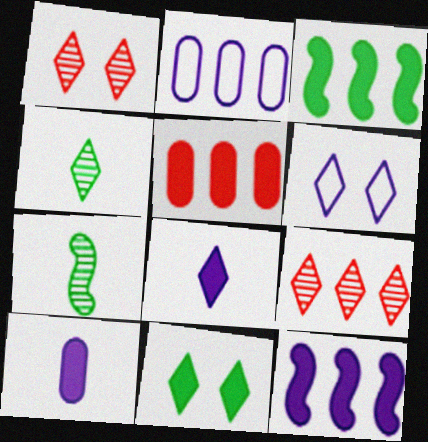[[1, 6, 11], 
[2, 3, 9], 
[5, 6, 7]]